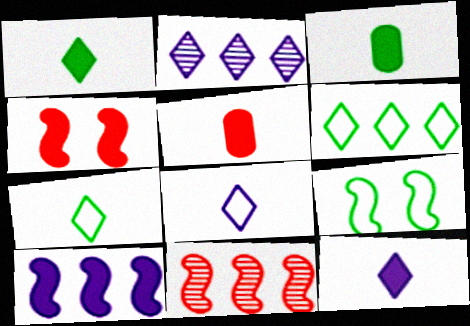[[2, 5, 9]]